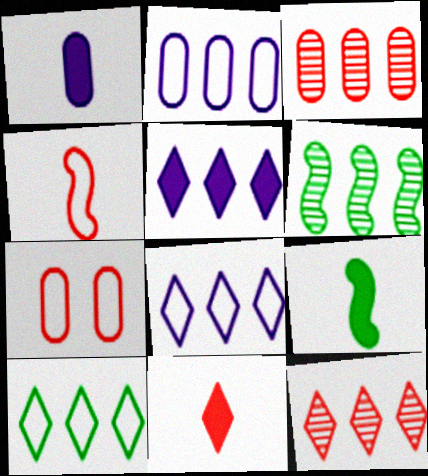[[1, 9, 11], 
[5, 10, 12]]